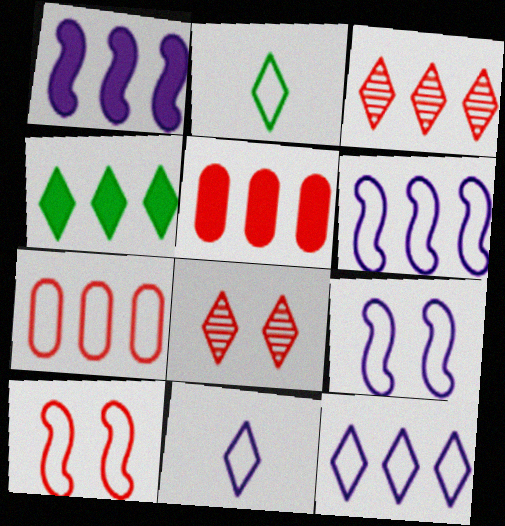[[1, 4, 5], 
[2, 7, 9], 
[3, 4, 12], 
[4, 8, 11]]